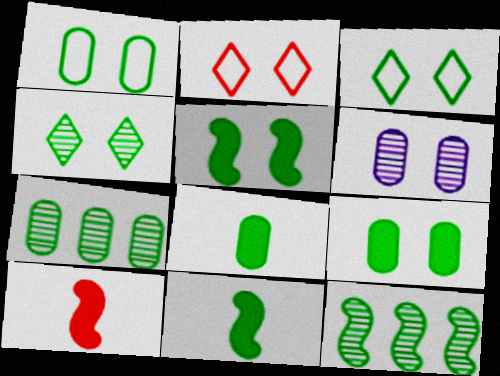[[1, 4, 5], 
[1, 7, 8], 
[2, 5, 6], 
[3, 7, 11], 
[3, 8, 12]]